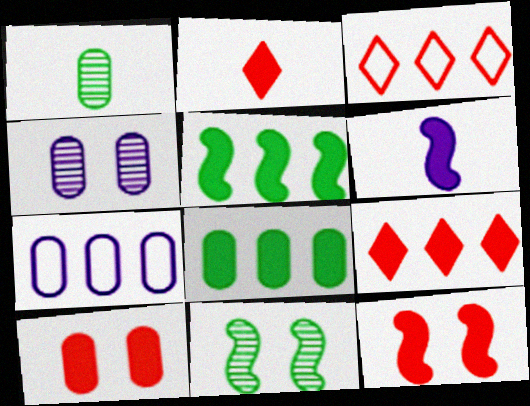[[1, 7, 10], 
[2, 7, 11], 
[5, 6, 12]]